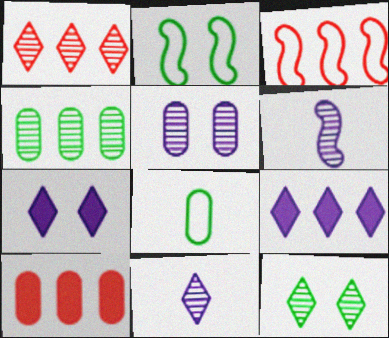[[1, 3, 10], 
[1, 11, 12], 
[2, 10, 11], 
[3, 4, 9], 
[5, 8, 10]]